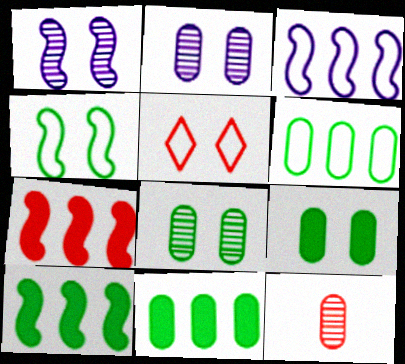[[1, 5, 9], 
[5, 7, 12]]